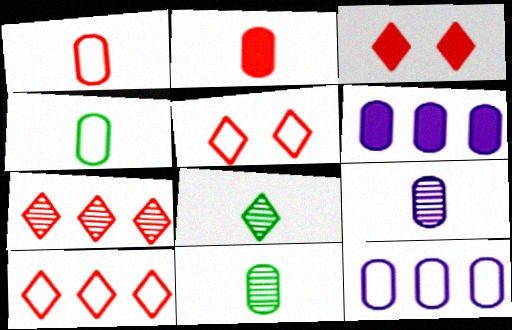[[2, 4, 9]]